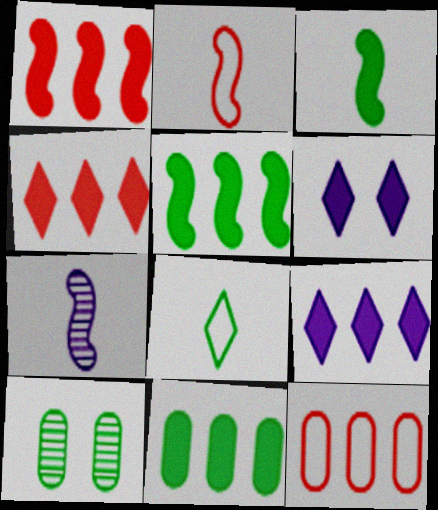[[1, 9, 11], 
[2, 3, 7], 
[2, 9, 10], 
[5, 8, 10]]